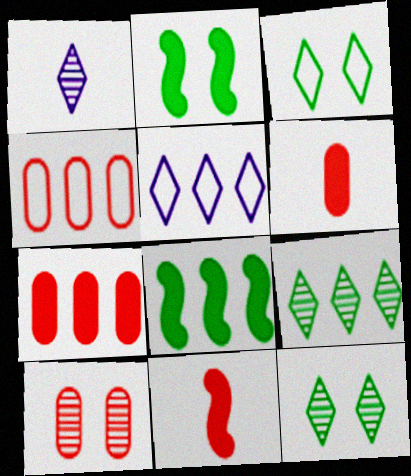[[1, 2, 4], 
[4, 6, 10]]